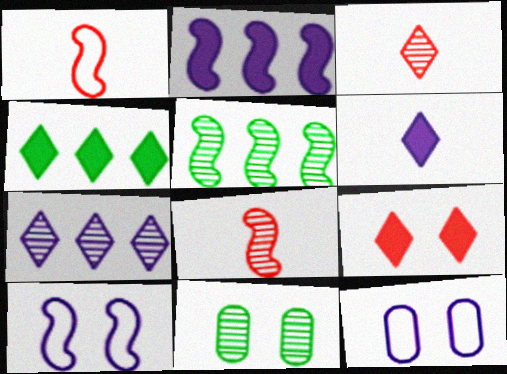[[4, 6, 9], 
[4, 8, 12], 
[7, 8, 11], 
[9, 10, 11]]